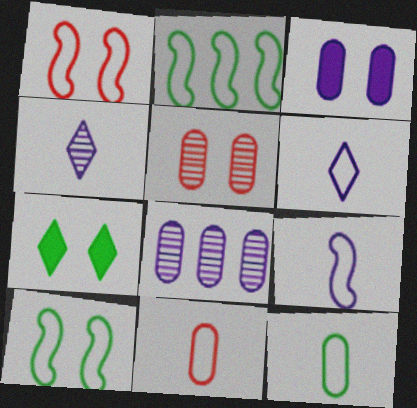[[1, 2, 9]]